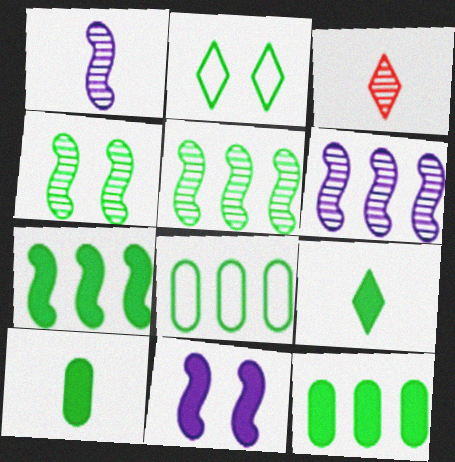[[2, 5, 10], 
[3, 8, 11], 
[4, 8, 9]]